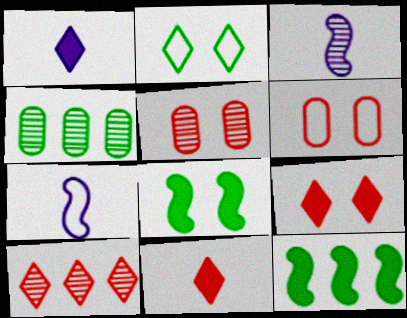[[1, 2, 10], 
[4, 7, 9]]